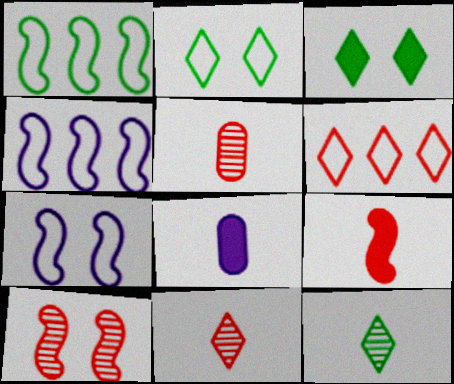[[3, 4, 5]]